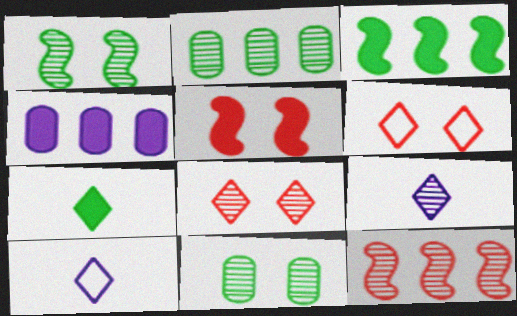[[2, 5, 10], 
[4, 5, 7], 
[9, 11, 12]]